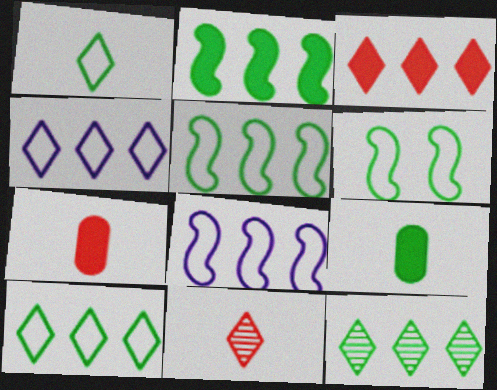[[3, 4, 12], 
[6, 9, 12]]